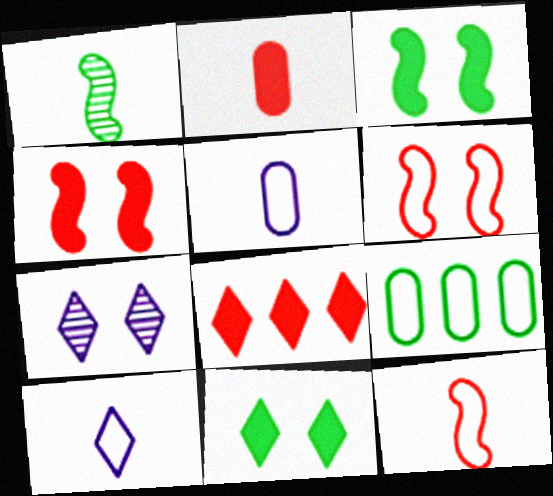[[1, 2, 10], 
[1, 9, 11], 
[2, 4, 8], 
[6, 9, 10]]